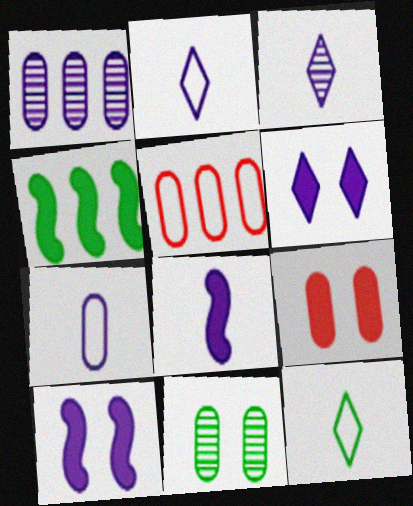[[1, 2, 10], 
[3, 7, 8], 
[4, 11, 12]]